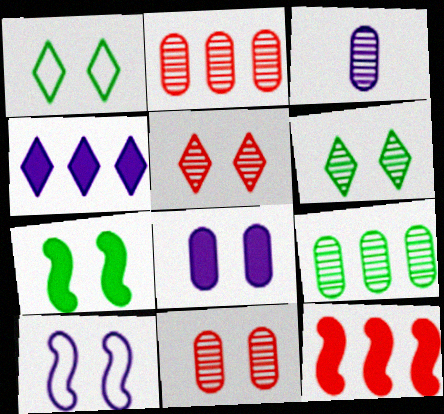[[1, 3, 12], 
[3, 4, 10], 
[3, 9, 11]]